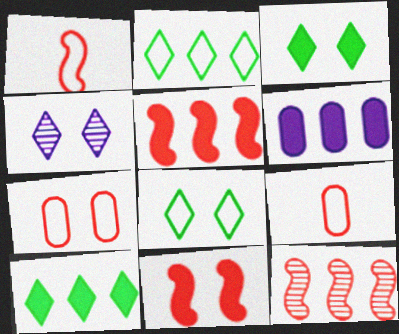[[1, 11, 12], 
[2, 6, 12], 
[5, 6, 10]]